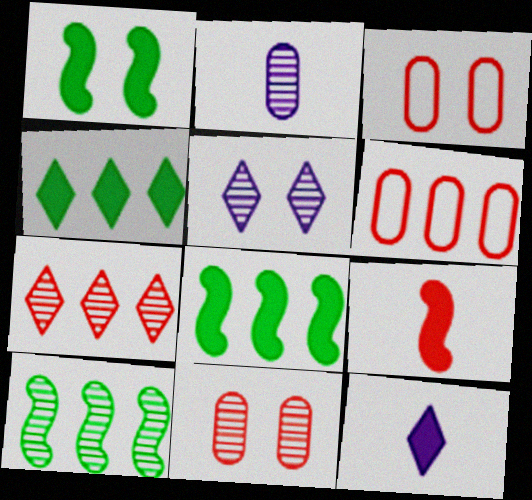[[1, 3, 5], 
[3, 7, 9], 
[3, 10, 12]]